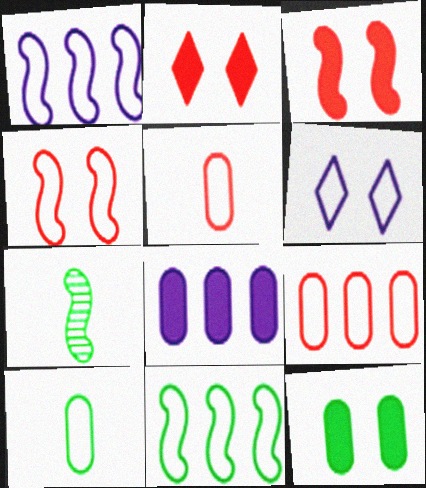[[1, 3, 7], 
[5, 6, 11]]